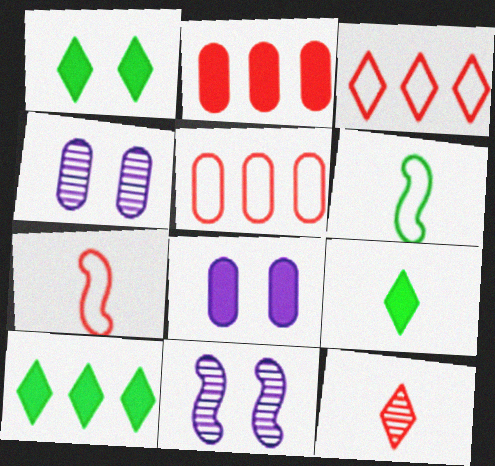[[1, 9, 10], 
[4, 7, 10], 
[5, 9, 11]]